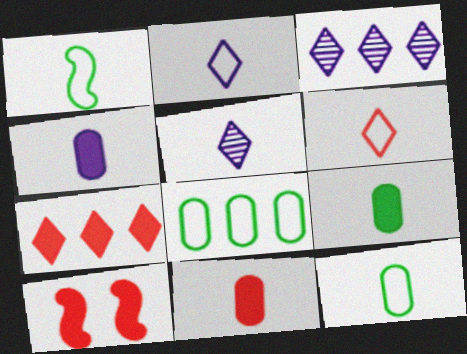[[1, 5, 11], 
[3, 10, 12], 
[4, 9, 11], 
[5, 8, 10], 
[7, 10, 11]]